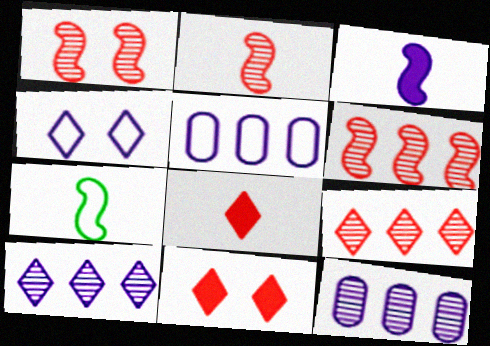[[1, 2, 6], 
[2, 3, 7], 
[3, 4, 12], 
[7, 11, 12]]